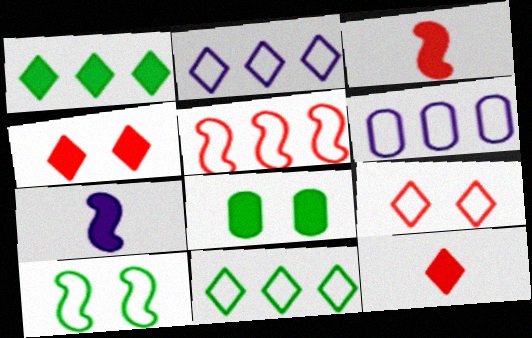[[5, 6, 11]]